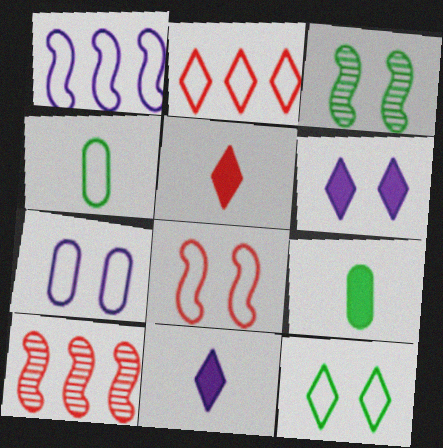[[4, 6, 10], 
[7, 8, 12]]